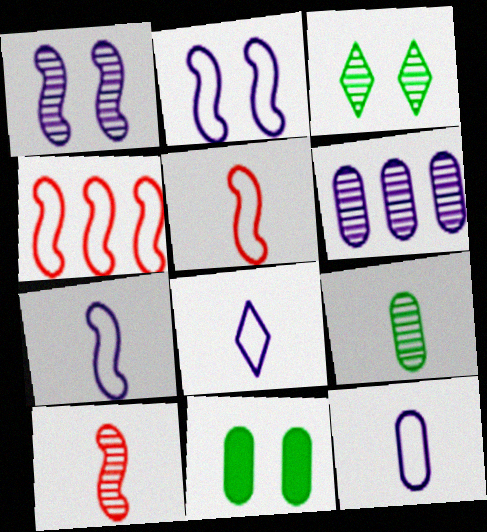[[3, 6, 10], 
[7, 8, 12]]